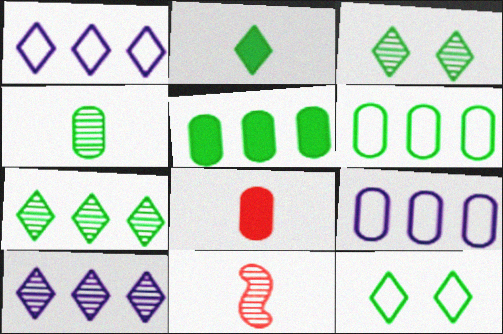[[2, 7, 12]]